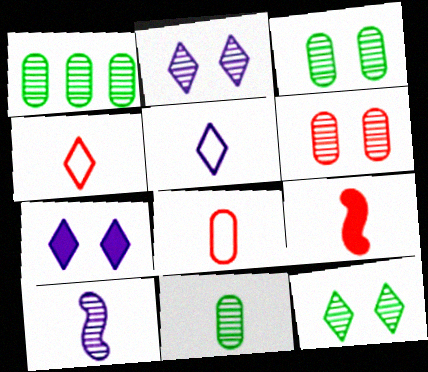[[1, 3, 11], 
[5, 9, 11]]